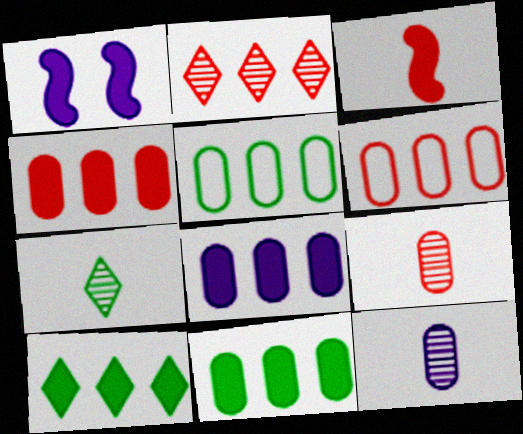[[1, 6, 7], 
[4, 8, 11]]